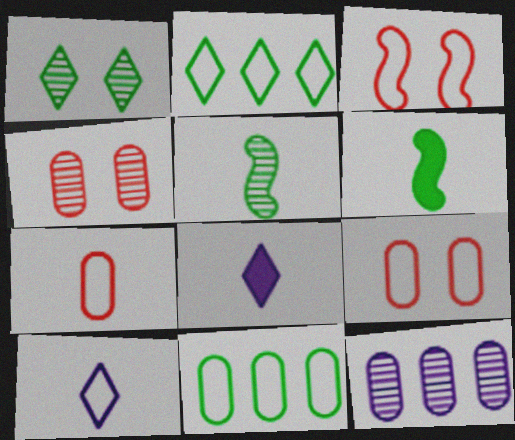[[1, 6, 11], 
[3, 10, 11], 
[5, 7, 8]]